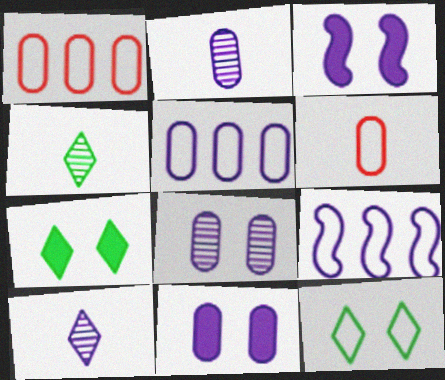[[1, 3, 4], 
[2, 5, 11], 
[3, 5, 10], 
[6, 9, 12], 
[9, 10, 11]]